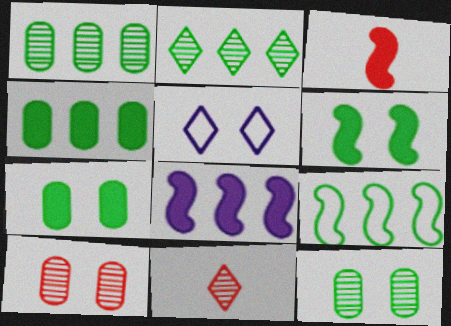[[1, 3, 5], 
[2, 4, 9], 
[3, 6, 8], 
[5, 6, 10]]